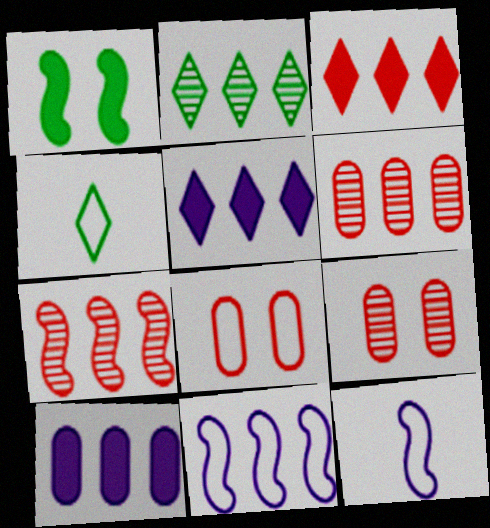[[1, 7, 12], 
[4, 8, 11]]